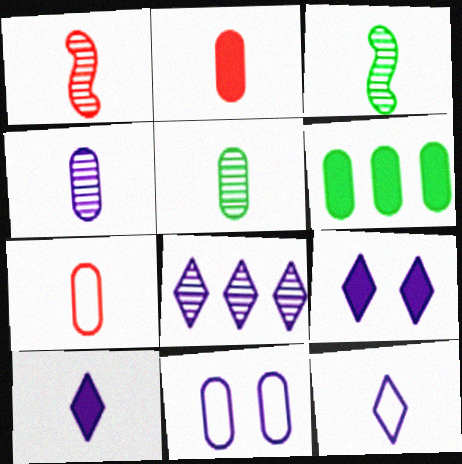[[2, 3, 12], 
[3, 7, 10], 
[8, 9, 12]]